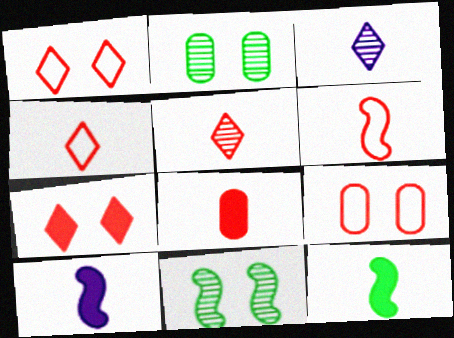[[5, 6, 8]]